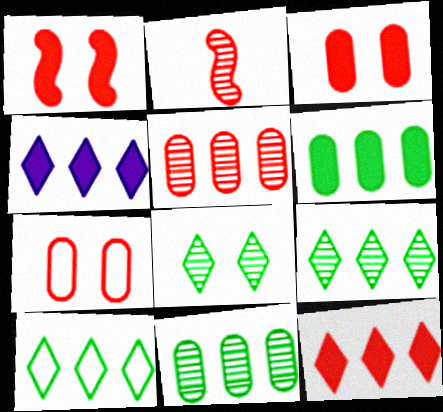[[2, 7, 12]]